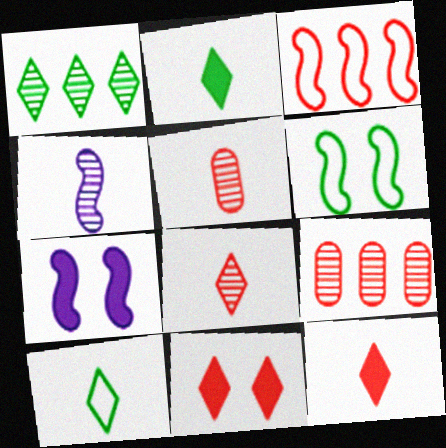[[3, 5, 11], 
[7, 9, 10]]